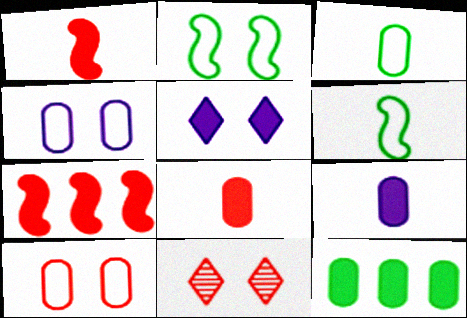[[1, 5, 12]]